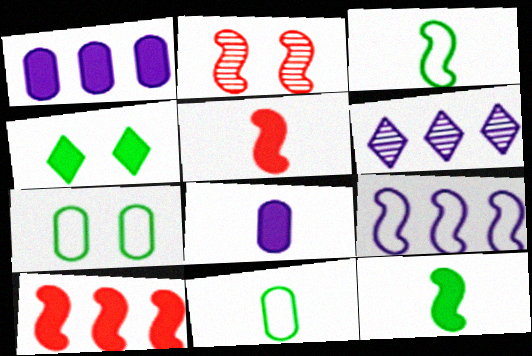[[1, 4, 5], 
[1, 6, 9], 
[2, 9, 12], 
[4, 8, 10], 
[5, 6, 7]]